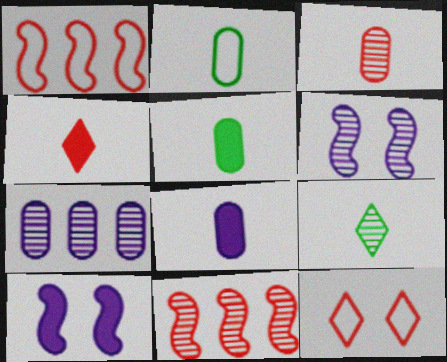[[2, 3, 8]]